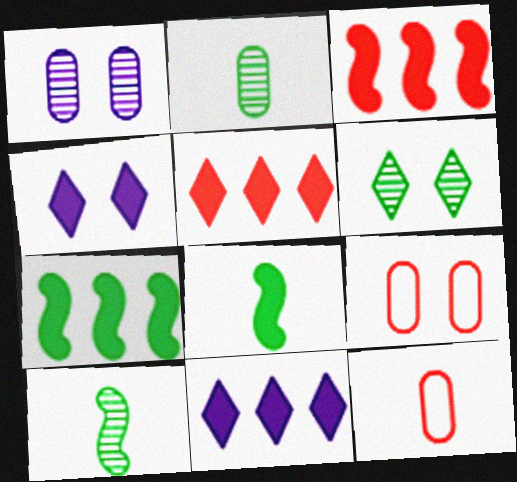[[9, 10, 11]]